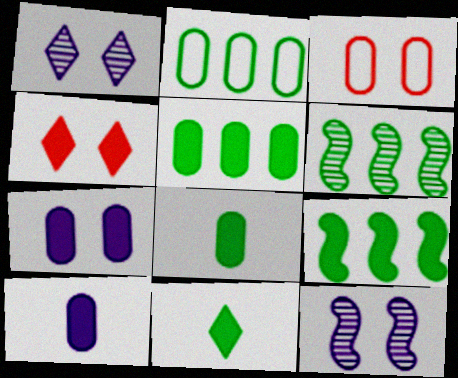[[4, 9, 10]]